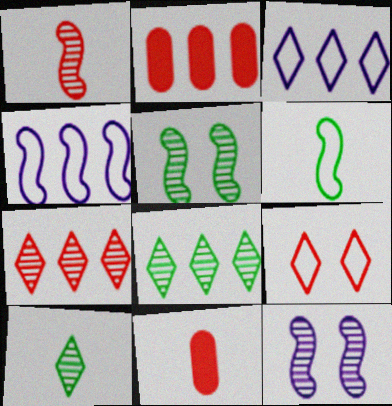[[1, 2, 9], 
[2, 4, 8], 
[3, 5, 11]]